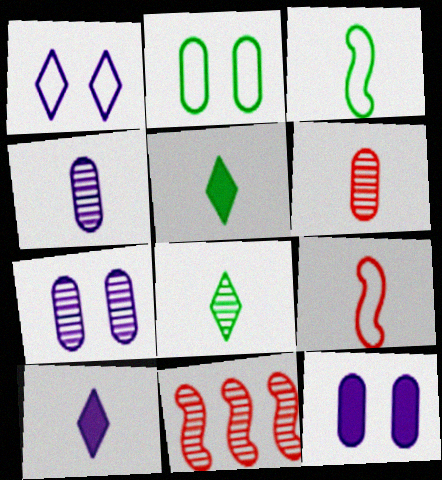[[2, 10, 11], 
[3, 6, 10], 
[4, 5, 9], 
[7, 8, 11]]